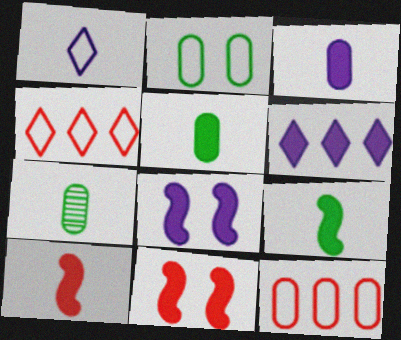[[1, 7, 10], 
[3, 6, 8], 
[4, 7, 8], 
[5, 6, 11]]